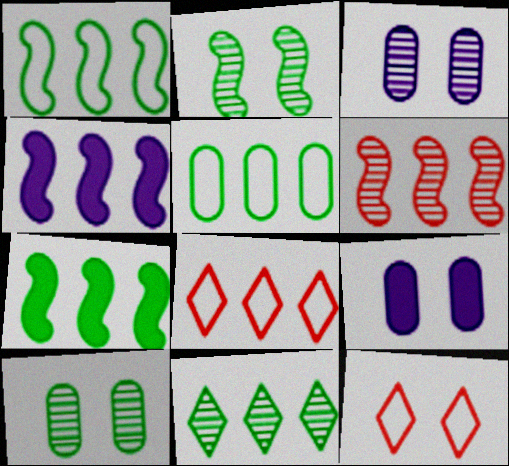[[1, 4, 6], 
[2, 9, 12], 
[5, 7, 11]]